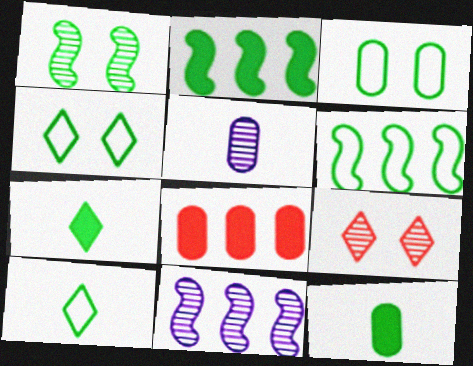[[3, 5, 8], 
[3, 6, 10]]